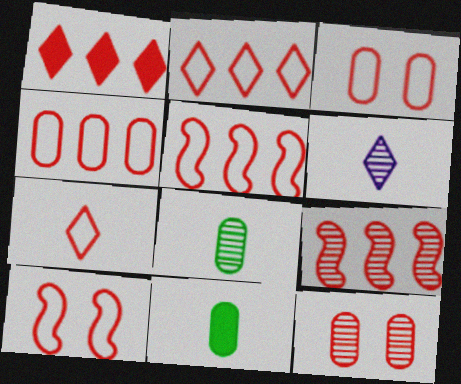[[1, 4, 9], 
[2, 4, 5], 
[3, 5, 7], 
[4, 7, 10]]